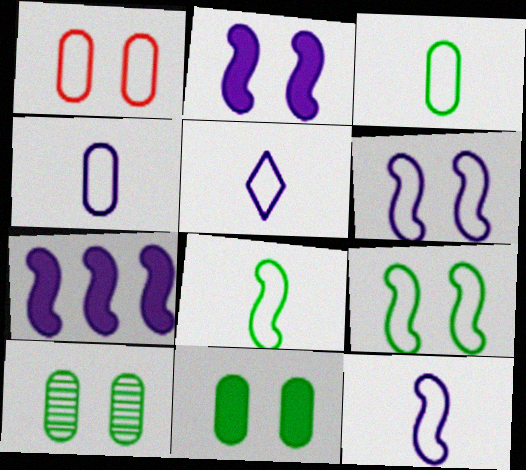[[4, 5, 12]]